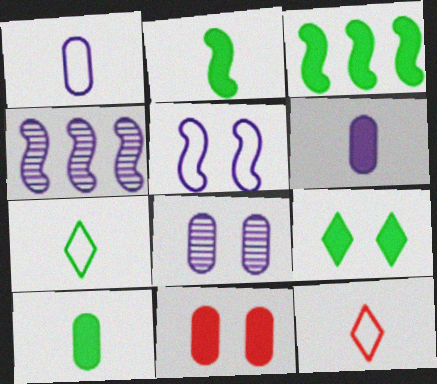[[3, 8, 12], 
[3, 9, 10], 
[4, 7, 11]]